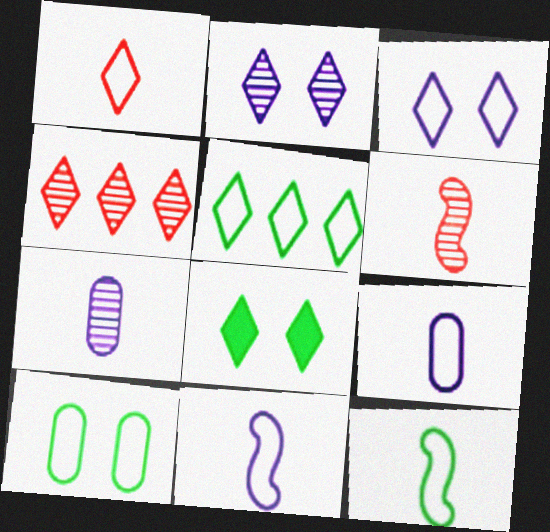[[1, 3, 5], 
[1, 9, 12], 
[5, 10, 12]]